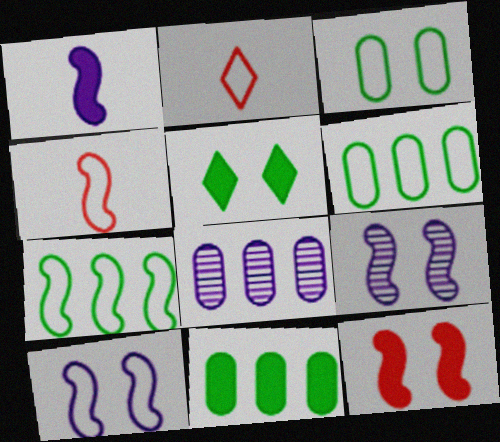[[2, 6, 10], 
[2, 9, 11], 
[4, 5, 8], 
[4, 7, 10]]